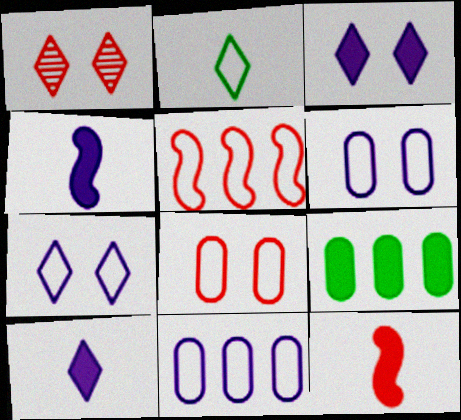[[2, 5, 6], 
[3, 9, 12]]